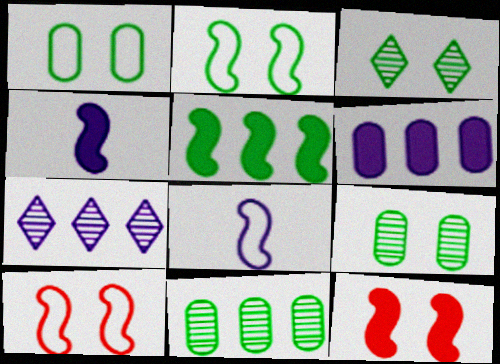[[4, 5, 12]]